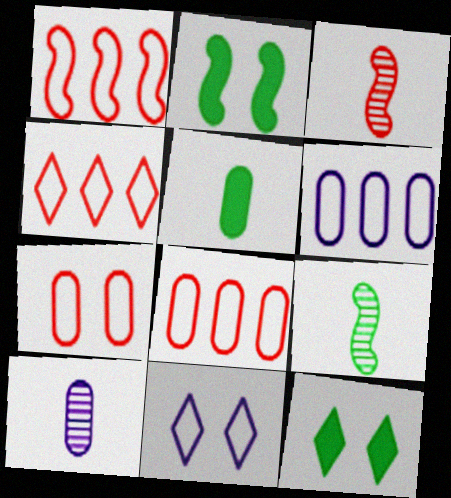[[1, 4, 8], 
[1, 10, 12], 
[2, 4, 10], 
[3, 6, 12]]